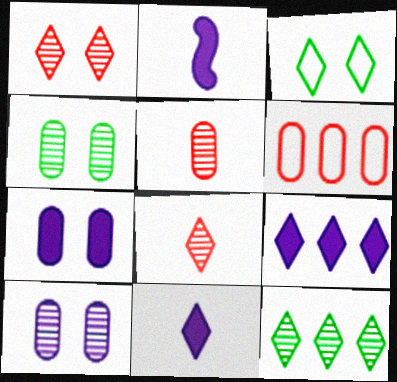[[2, 7, 9], 
[3, 8, 9]]